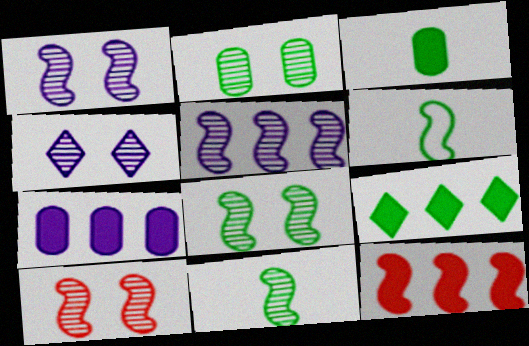[[1, 6, 12], 
[1, 8, 10], 
[2, 4, 10], 
[2, 6, 9], 
[5, 10, 11], 
[7, 9, 12]]